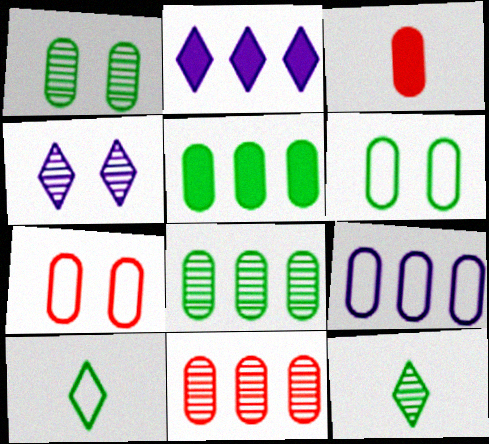[[1, 3, 9], 
[3, 7, 11], 
[5, 9, 11]]